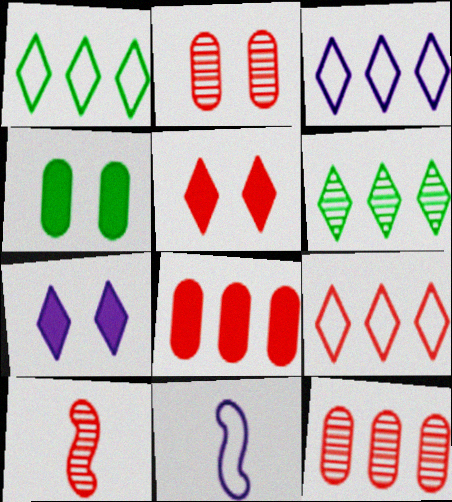[[1, 3, 9], 
[3, 4, 10]]